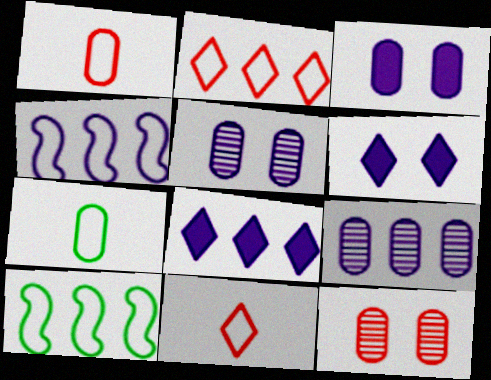[[4, 8, 9]]